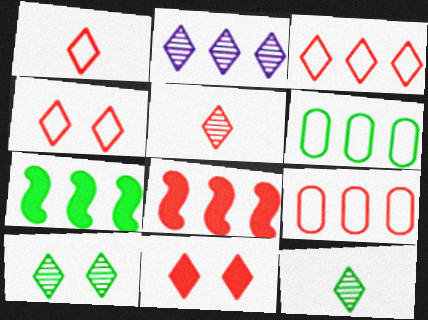[[1, 3, 4], 
[2, 5, 10], 
[2, 6, 8], 
[2, 7, 9], 
[3, 5, 11]]